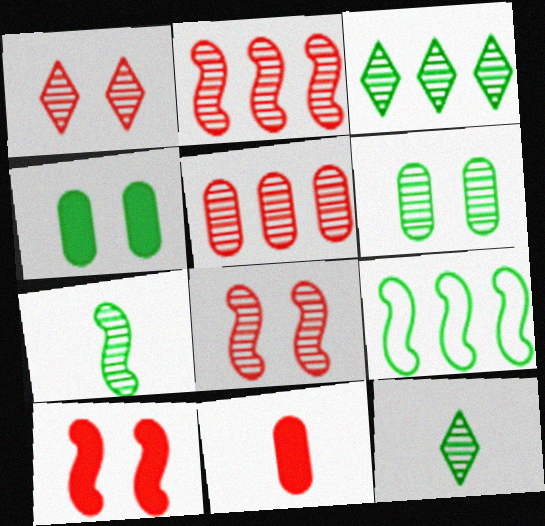[[3, 6, 7], 
[4, 9, 12]]